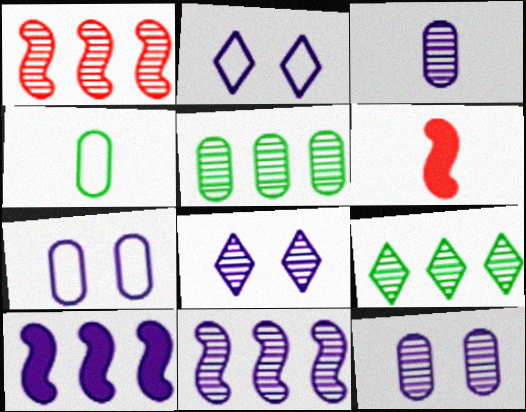[[2, 3, 10], 
[2, 5, 6], 
[3, 8, 11], 
[6, 7, 9]]